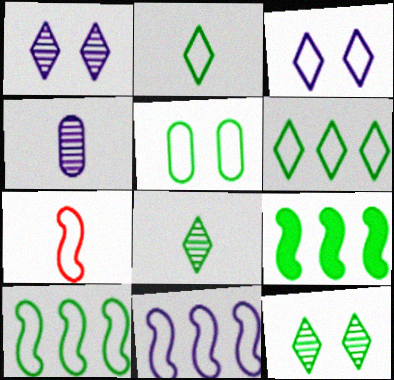[[2, 5, 10], 
[5, 8, 9]]